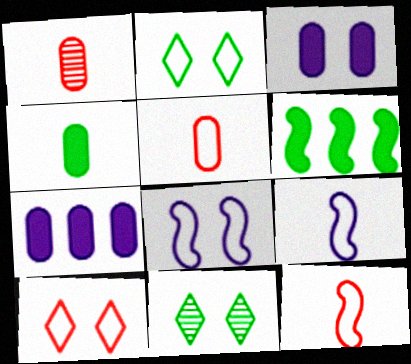[[7, 11, 12]]